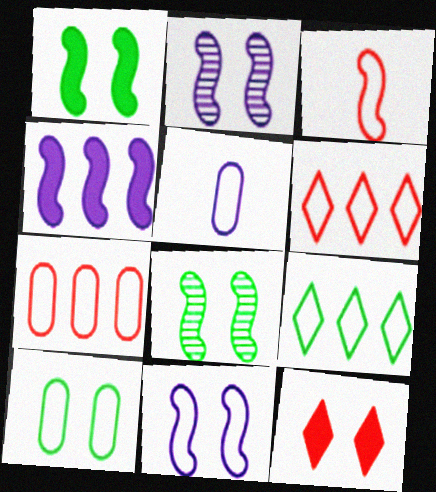[[2, 10, 12], 
[3, 4, 8], 
[5, 7, 10]]